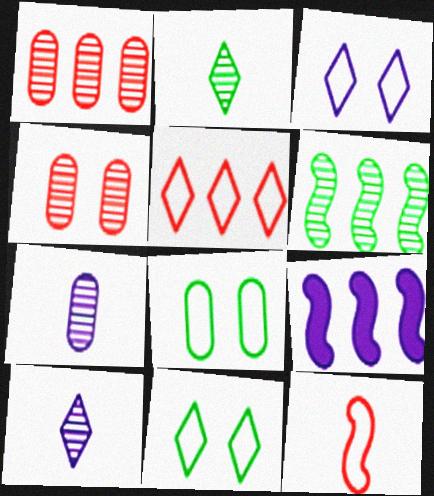[[3, 7, 9], 
[4, 6, 10]]